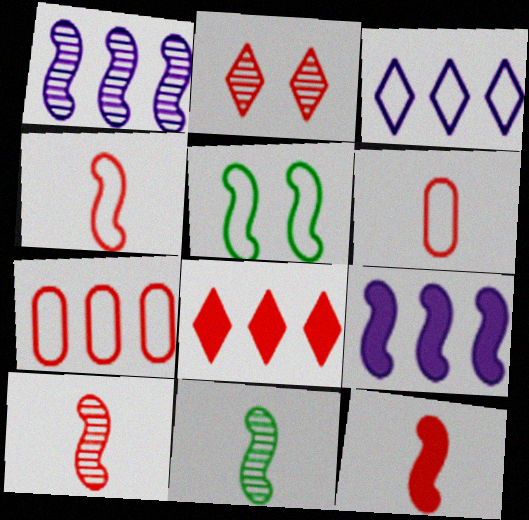[[1, 5, 12], 
[2, 7, 12], 
[3, 5, 6], 
[4, 10, 12], 
[5, 9, 10]]